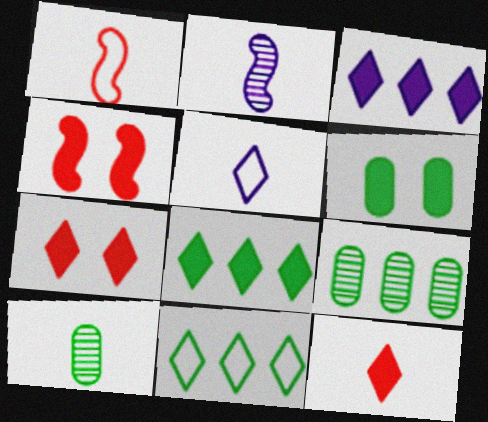[[4, 5, 9]]